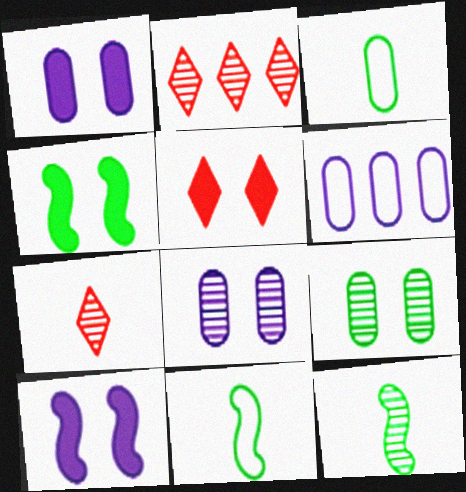[[1, 2, 11], 
[1, 4, 5], 
[2, 3, 10], 
[2, 8, 12], 
[4, 6, 7], 
[5, 6, 12]]